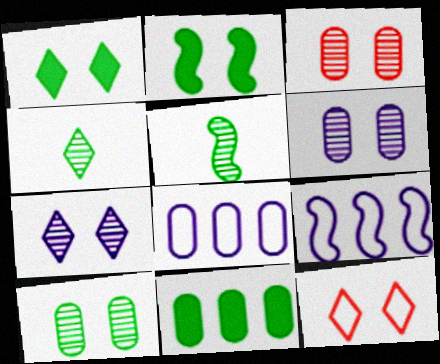[[1, 7, 12], 
[2, 6, 12], 
[3, 6, 10]]